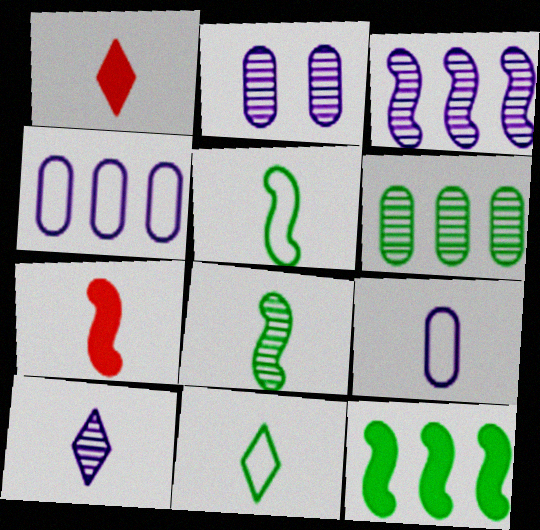[[1, 8, 9], 
[1, 10, 11], 
[2, 3, 10]]